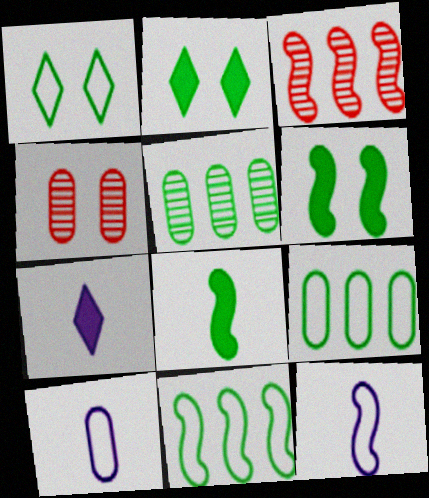[[1, 5, 8], 
[2, 3, 10], 
[3, 6, 12], 
[4, 7, 11]]